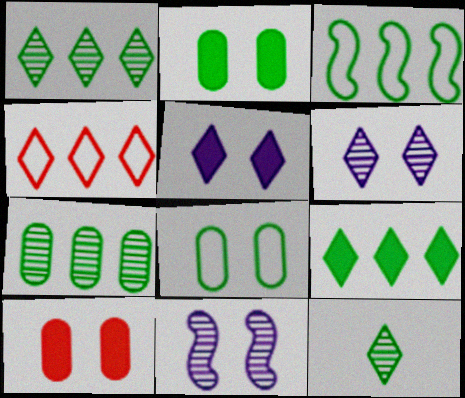[[2, 3, 12], 
[3, 7, 9], 
[4, 5, 12]]